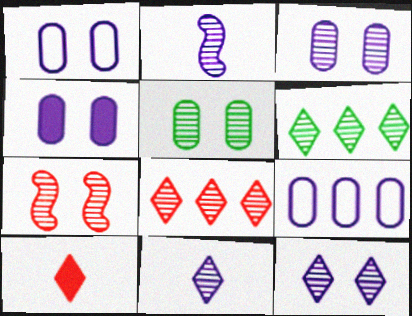[[1, 3, 4], 
[2, 5, 8], 
[5, 7, 12]]